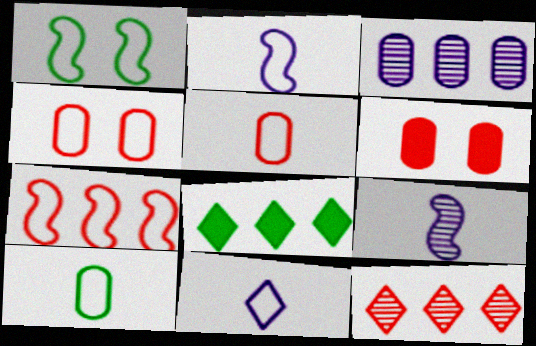[[1, 2, 7], 
[3, 6, 10], 
[3, 7, 8], 
[4, 8, 9]]